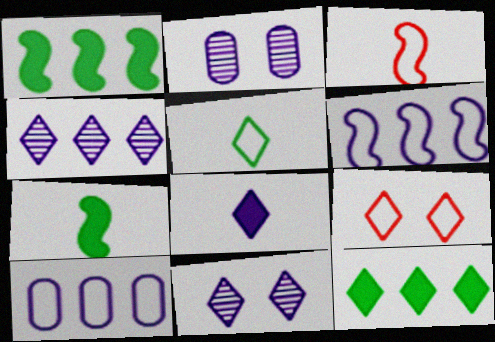[[2, 3, 12], 
[2, 6, 8]]